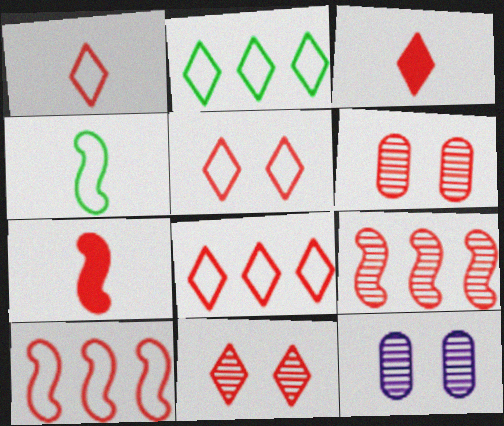[[1, 5, 8], 
[2, 7, 12], 
[3, 6, 10], 
[3, 8, 11], 
[6, 7, 8]]